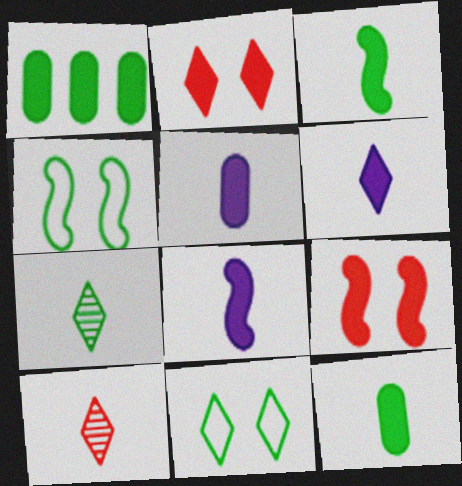[[1, 2, 8], 
[1, 4, 7], 
[1, 6, 9], 
[5, 6, 8]]